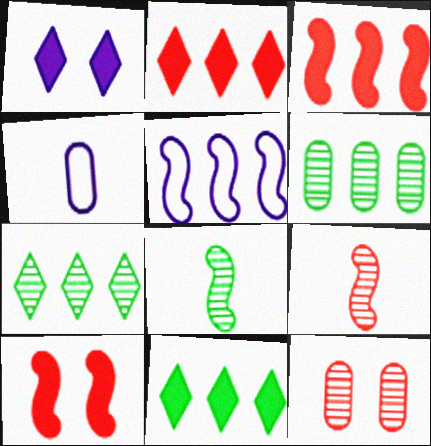[[2, 5, 6], 
[4, 7, 10], 
[5, 8, 10]]